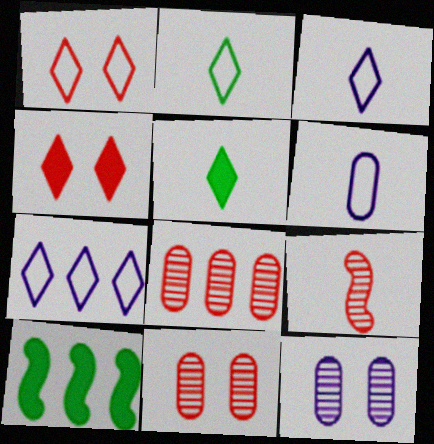[[1, 2, 7], 
[3, 10, 11], 
[5, 6, 9], 
[7, 8, 10]]